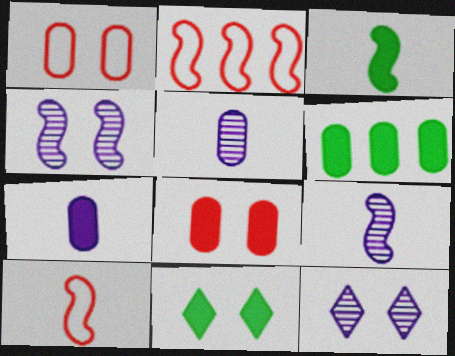[[1, 4, 11], 
[1, 5, 6], 
[2, 3, 4], 
[2, 5, 11], 
[3, 6, 11], 
[3, 9, 10], 
[6, 7, 8], 
[6, 10, 12]]